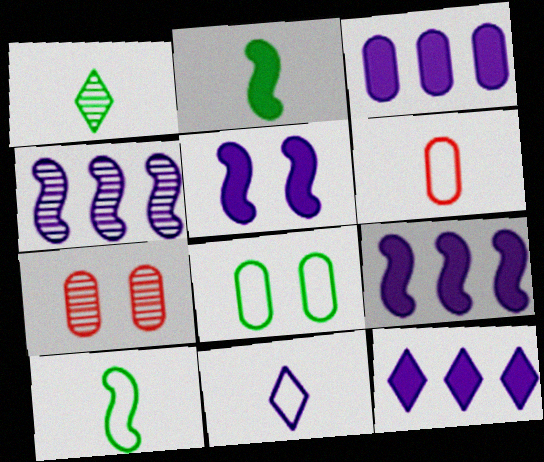[[1, 4, 7], 
[3, 9, 12], 
[6, 10, 11], 
[7, 10, 12]]